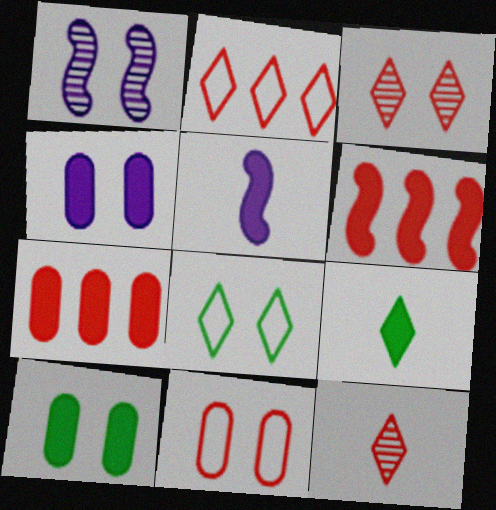[[4, 6, 9], 
[6, 11, 12]]